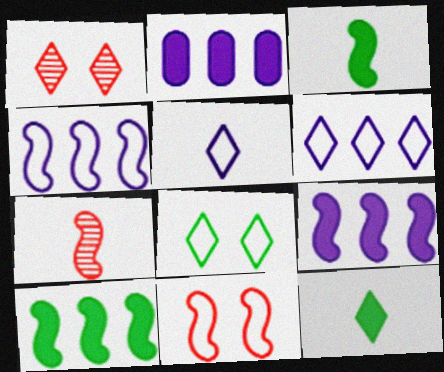[[1, 6, 12], 
[2, 7, 8]]